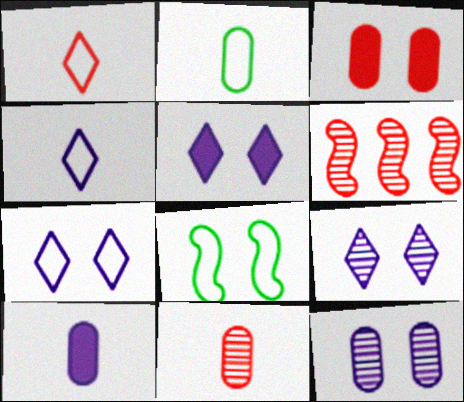[[1, 3, 6], 
[2, 5, 6], 
[2, 10, 11], 
[3, 8, 9], 
[5, 7, 9]]